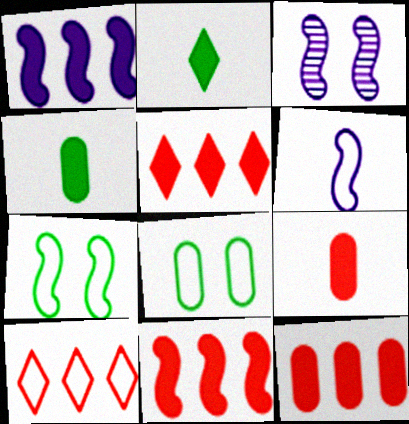[[1, 3, 6], 
[3, 4, 10], 
[5, 11, 12], 
[6, 8, 10]]